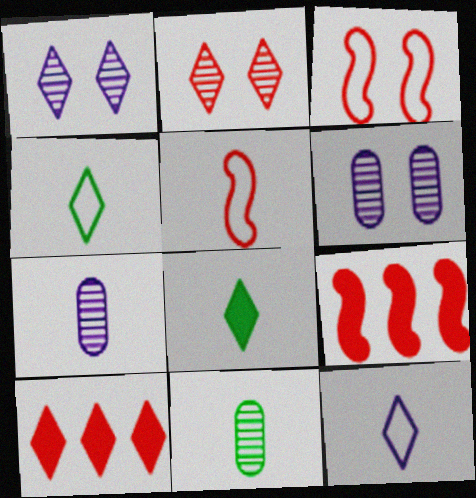[[1, 4, 10], 
[4, 6, 9], 
[5, 7, 8]]